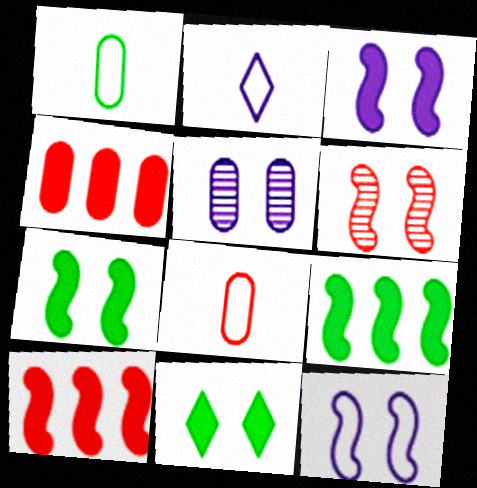[[1, 4, 5], 
[6, 7, 12]]